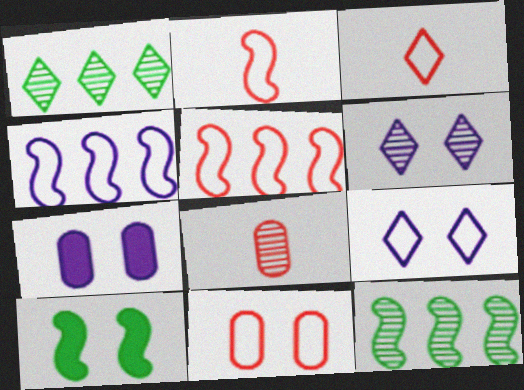[[1, 2, 7], 
[3, 5, 11], 
[3, 7, 12], 
[6, 8, 12], 
[6, 10, 11]]